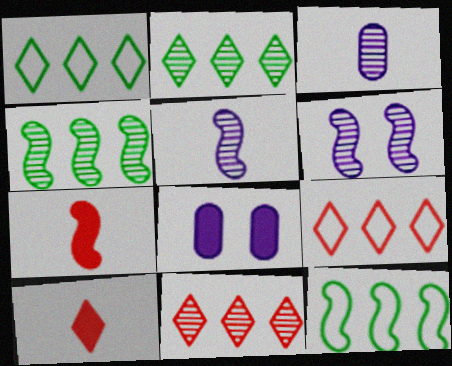[[6, 7, 12]]